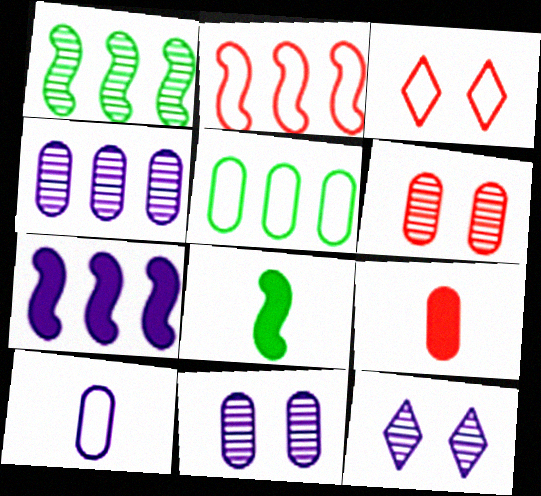[[1, 2, 7], 
[3, 4, 8], 
[5, 9, 11], 
[7, 10, 12]]